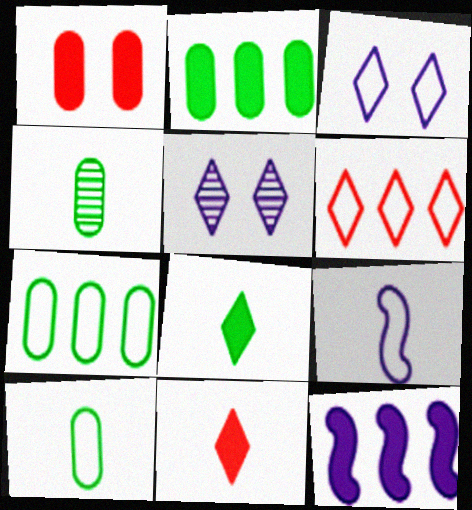[[1, 8, 12], 
[4, 9, 11], 
[5, 6, 8]]